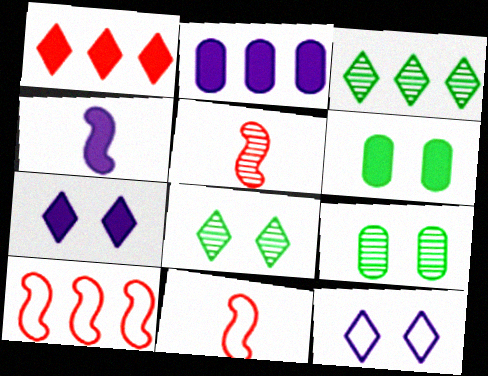[[1, 4, 6], 
[2, 3, 10], 
[2, 4, 7], 
[2, 8, 11]]